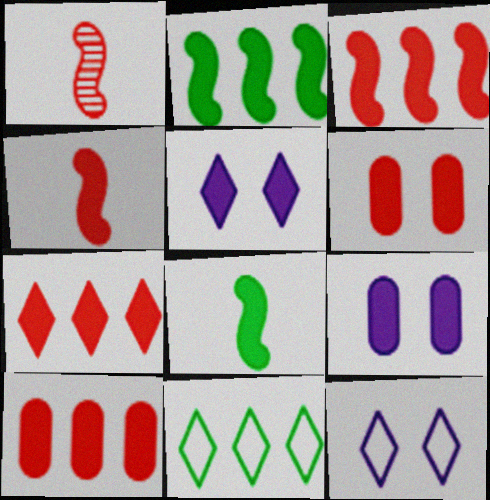[[1, 9, 11], 
[3, 7, 10], 
[4, 6, 7], 
[5, 8, 10], 
[7, 8, 9]]